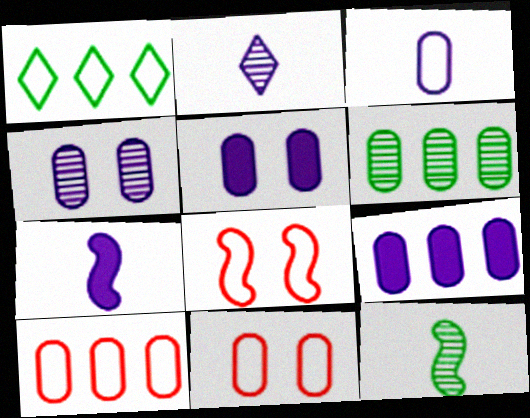[[1, 3, 8], 
[2, 3, 7], 
[3, 4, 9], 
[6, 9, 10]]